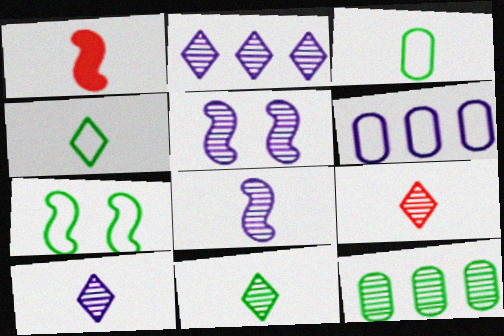[[1, 3, 10], 
[5, 9, 12], 
[9, 10, 11]]